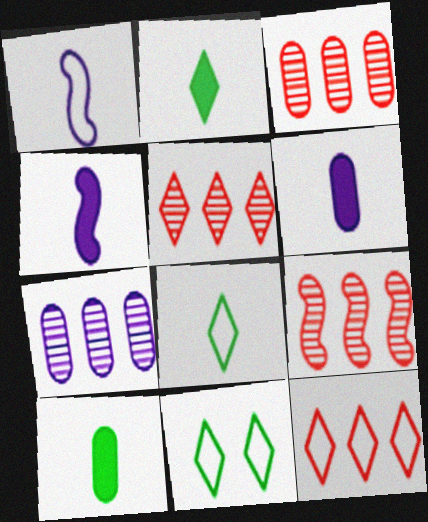[[3, 4, 11], 
[3, 5, 9], 
[6, 9, 11]]